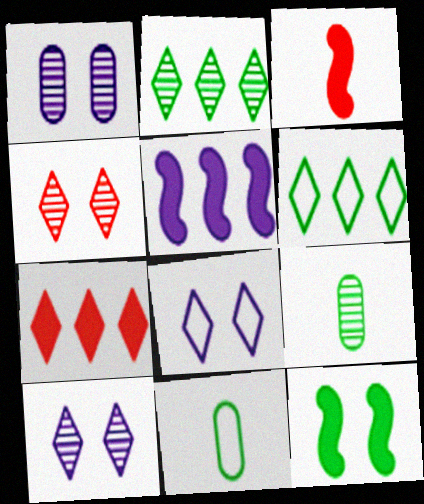[[1, 3, 6], 
[2, 11, 12], 
[3, 5, 12], 
[4, 5, 11], 
[6, 9, 12]]